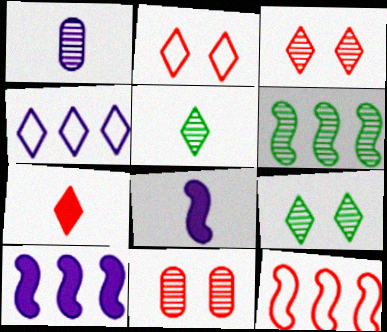[[1, 3, 6], 
[4, 7, 9], 
[6, 10, 12], 
[7, 11, 12]]